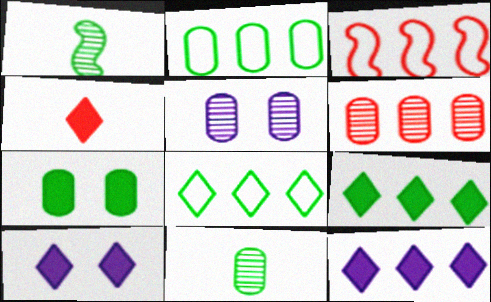[[1, 7, 8], 
[2, 7, 11], 
[3, 10, 11], 
[4, 9, 10], 
[5, 6, 11]]